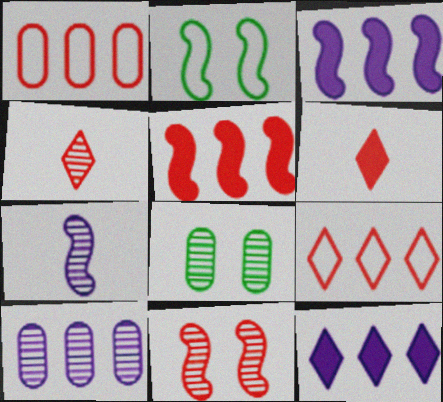[[1, 6, 11], 
[2, 5, 7], 
[2, 6, 10]]